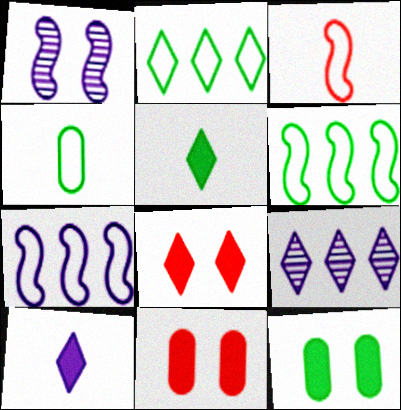[[3, 9, 12]]